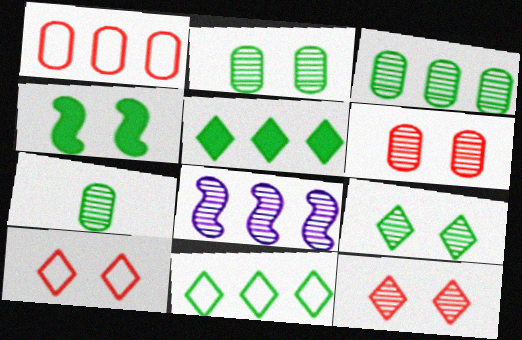[[1, 5, 8], 
[2, 3, 7], 
[4, 7, 11], 
[7, 8, 12]]